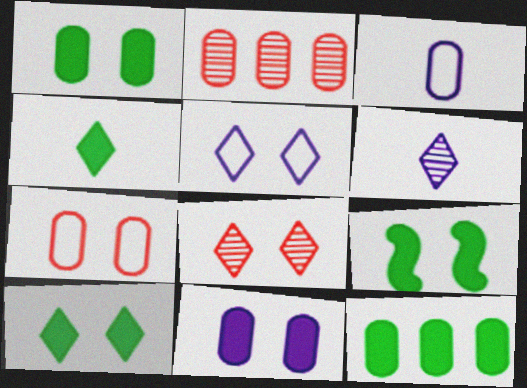[[1, 2, 3], 
[1, 9, 10], 
[4, 9, 12], 
[5, 8, 10]]